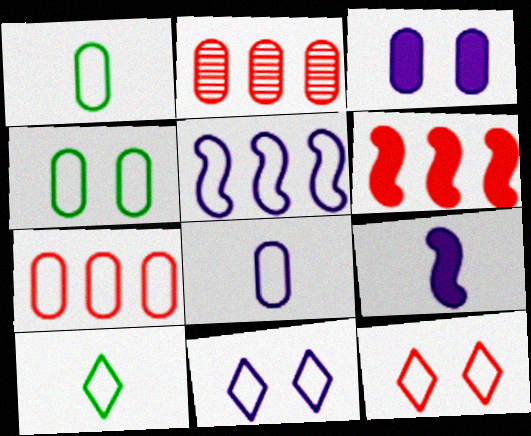[[1, 2, 3], 
[1, 5, 12], 
[4, 7, 8], 
[5, 8, 11]]